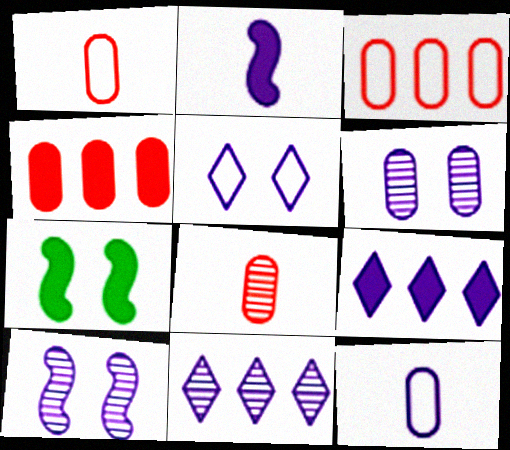[[1, 7, 11], 
[9, 10, 12]]